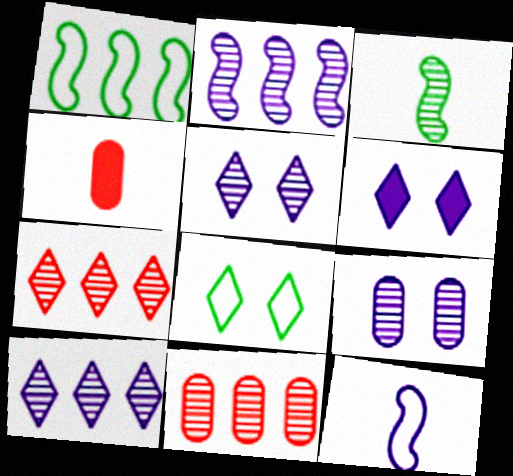[[1, 4, 5], 
[2, 4, 8], 
[3, 5, 11], 
[3, 7, 9]]